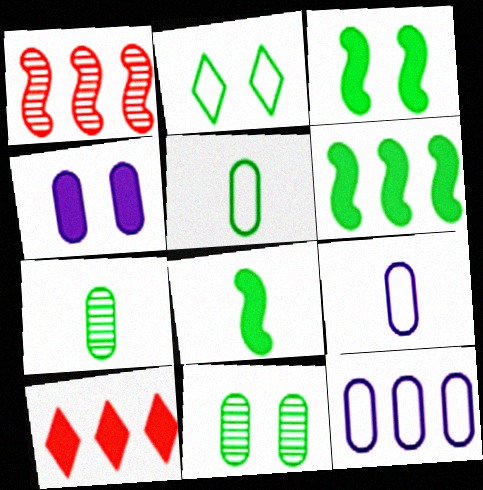[[2, 3, 11], 
[2, 6, 7], 
[3, 6, 8], 
[4, 8, 10]]